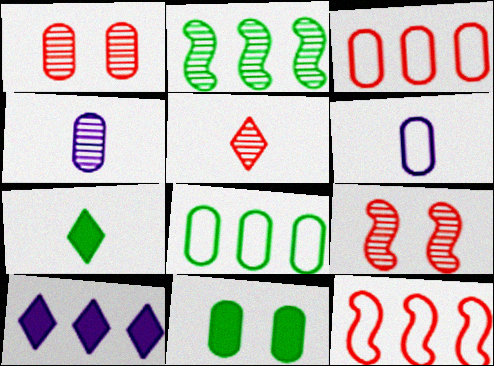[[2, 3, 10], 
[3, 4, 11]]